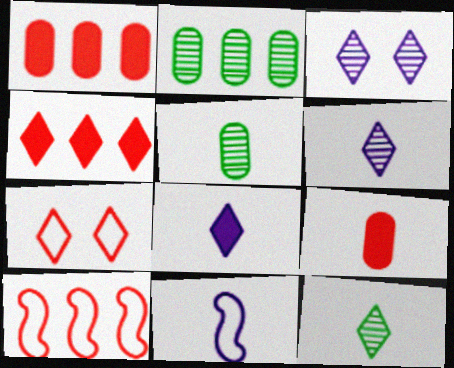[[9, 11, 12]]